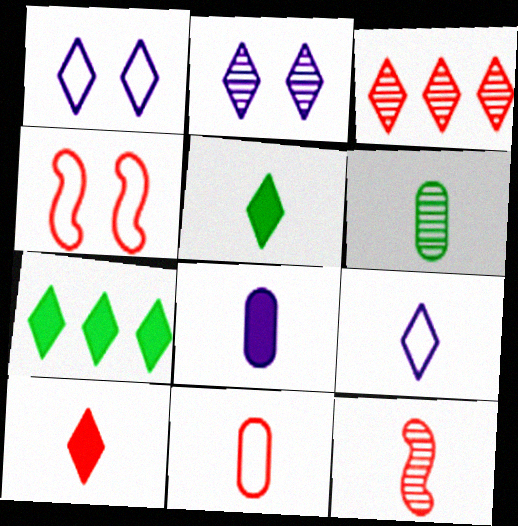[[1, 3, 5], 
[6, 8, 11], 
[10, 11, 12]]